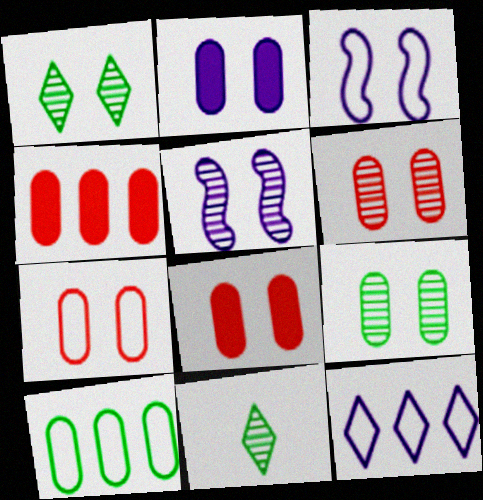[[1, 3, 8], 
[1, 5, 6], 
[2, 7, 9], 
[3, 4, 11], 
[6, 7, 8]]